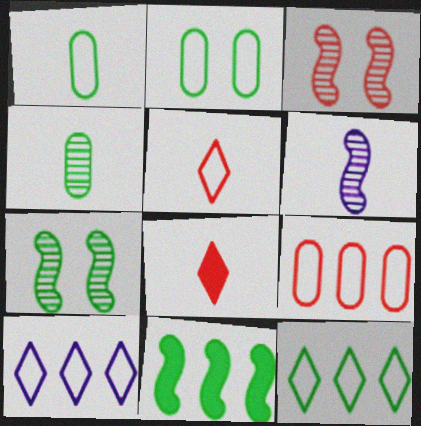[[1, 6, 8], 
[3, 8, 9]]